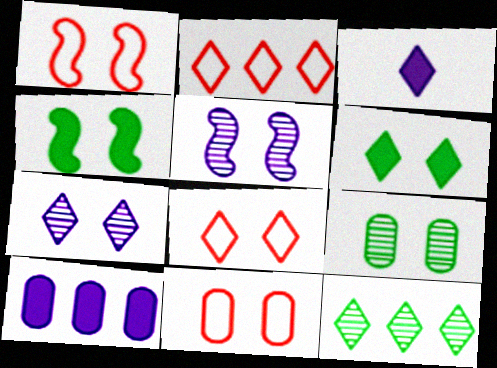[[1, 4, 5], 
[1, 8, 11], 
[3, 8, 12], 
[4, 7, 11], 
[5, 6, 11], 
[6, 7, 8]]